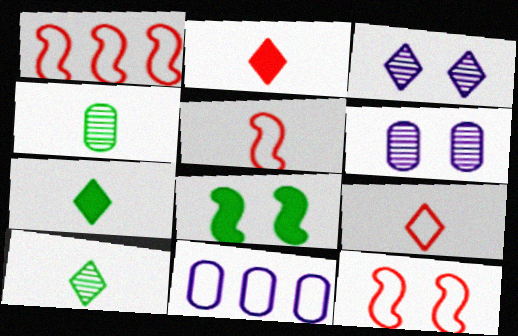[[1, 5, 12], 
[1, 6, 7]]